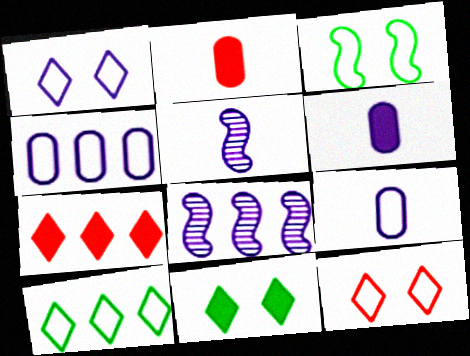[[1, 6, 8]]